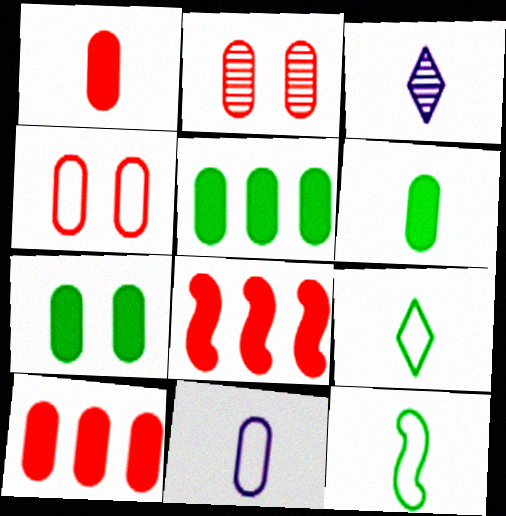[[1, 3, 12], 
[2, 5, 11], 
[5, 6, 7]]